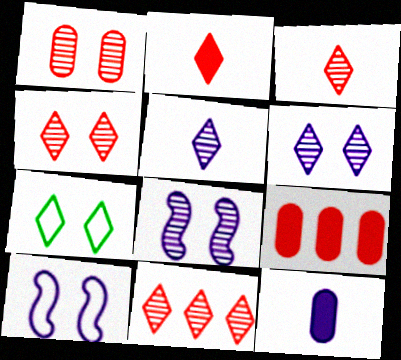[[3, 4, 11]]